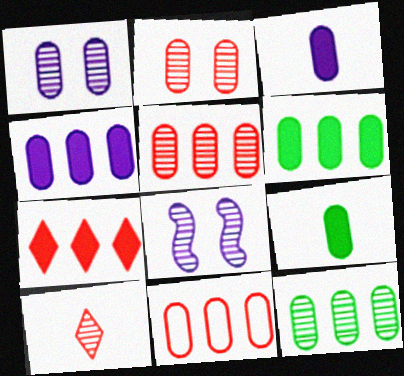[[1, 9, 11], 
[4, 11, 12], 
[8, 10, 12]]